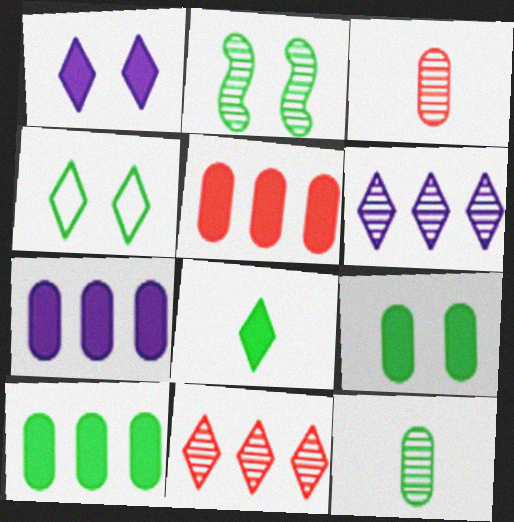[[2, 3, 6], 
[2, 4, 9], 
[5, 7, 10]]